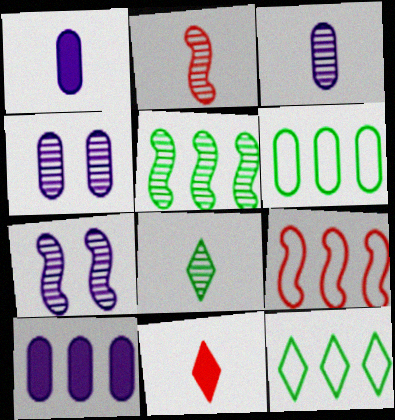[[2, 3, 8], 
[2, 5, 7], 
[6, 7, 11]]